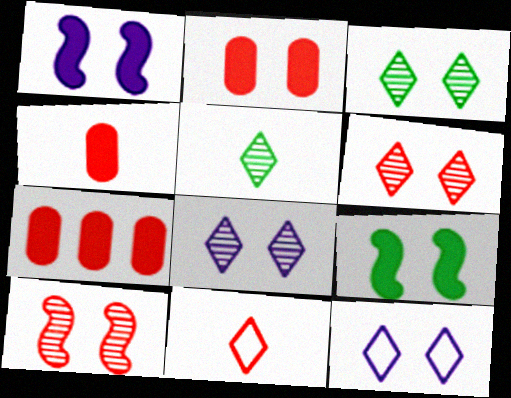[[2, 4, 7], 
[3, 6, 8], 
[7, 10, 11]]